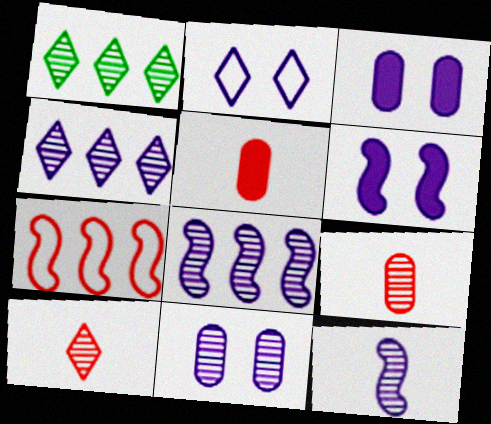[[2, 6, 11], 
[4, 11, 12]]